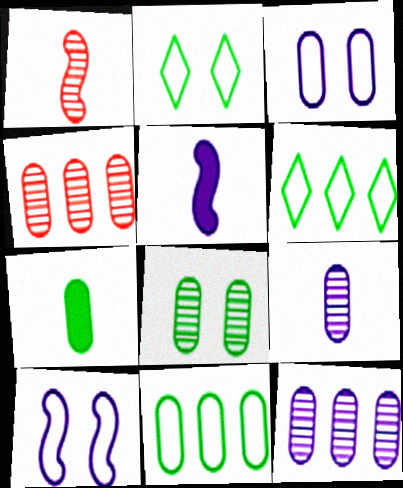[[2, 4, 5], 
[3, 4, 7], 
[4, 8, 9], 
[7, 8, 11]]